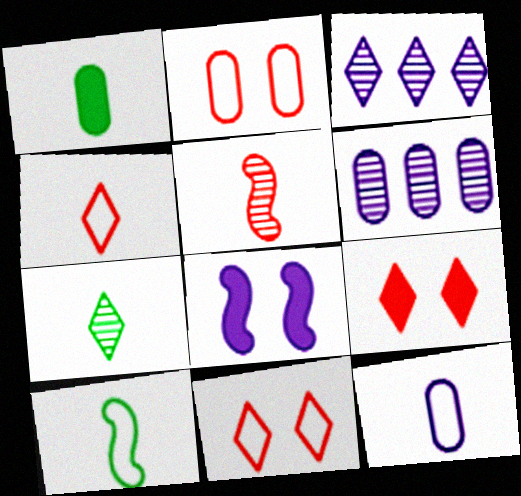[[1, 2, 6], 
[1, 7, 10], 
[3, 8, 12], 
[4, 10, 12], 
[6, 9, 10]]